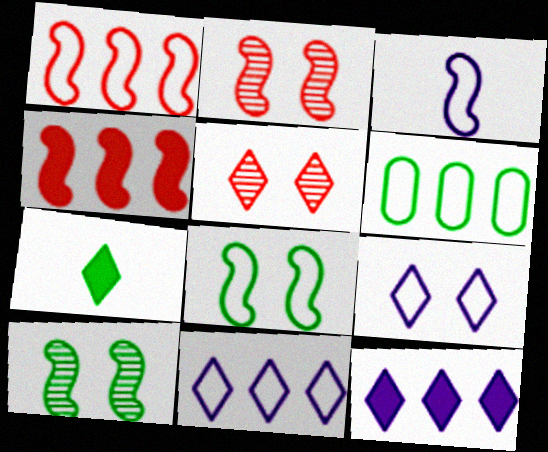[[1, 3, 8], 
[1, 6, 11], 
[3, 4, 10], 
[5, 7, 11], 
[6, 7, 10]]